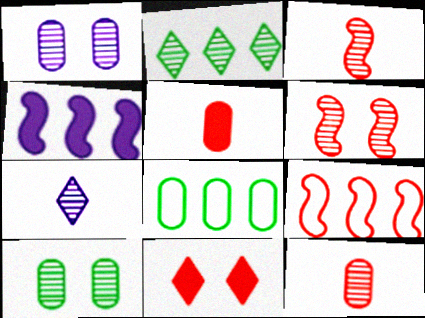[[1, 2, 3], 
[1, 5, 8], 
[9, 11, 12]]